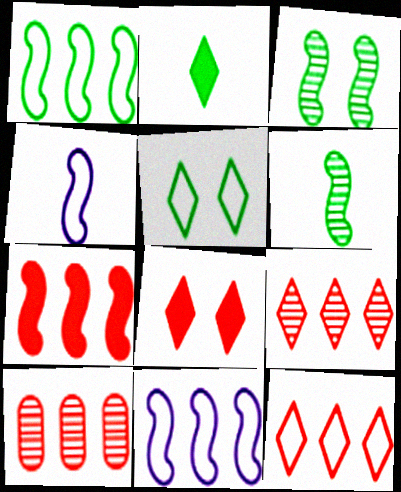[[3, 4, 7], 
[7, 10, 12]]